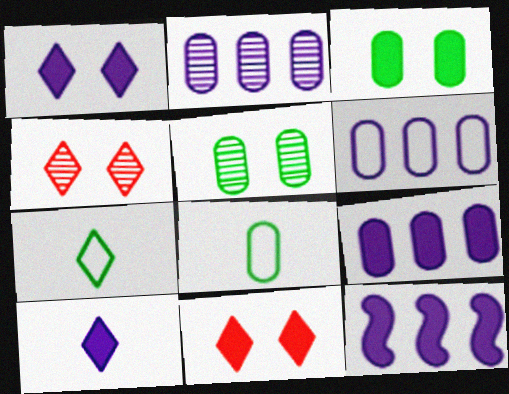[[2, 6, 9], 
[4, 8, 12]]